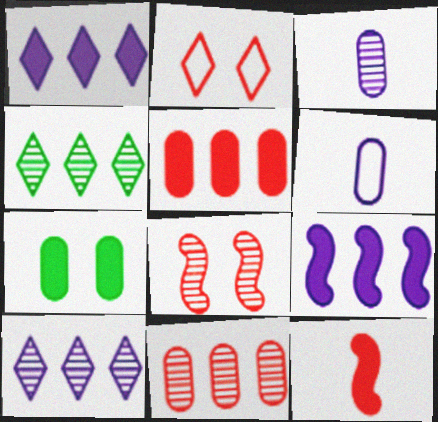[[1, 7, 12], 
[2, 11, 12], 
[3, 4, 8], 
[6, 7, 11]]